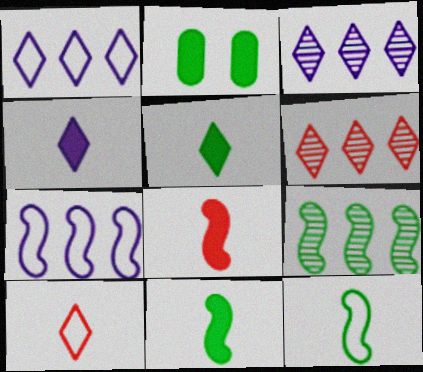[]